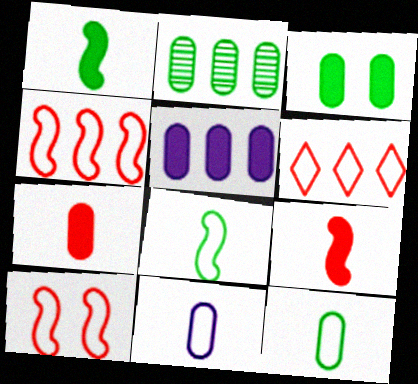[[2, 3, 12], 
[3, 5, 7]]